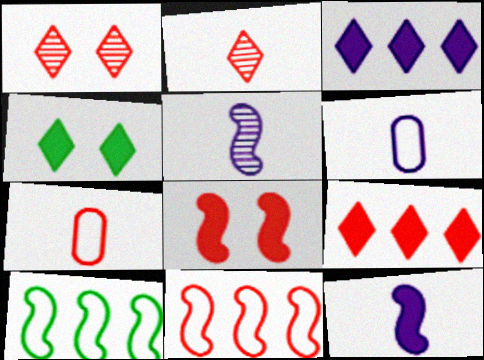[[5, 8, 10]]